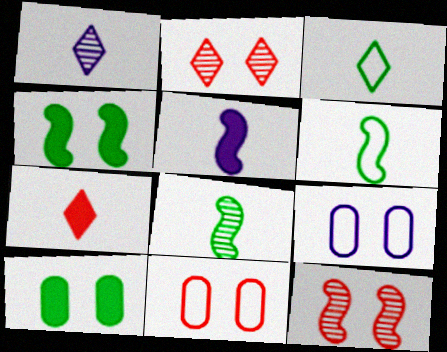[[1, 3, 7], 
[2, 4, 9]]